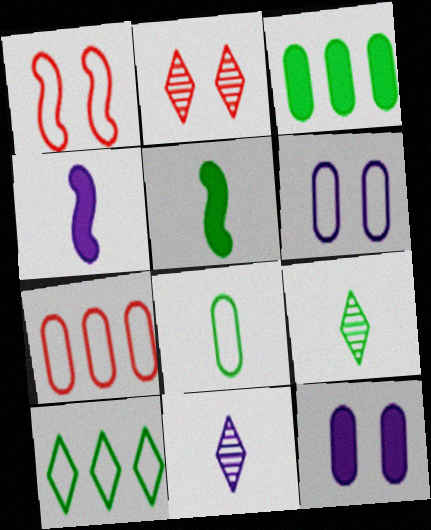[[1, 3, 11], 
[5, 8, 9], 
[6, 7, 8]]